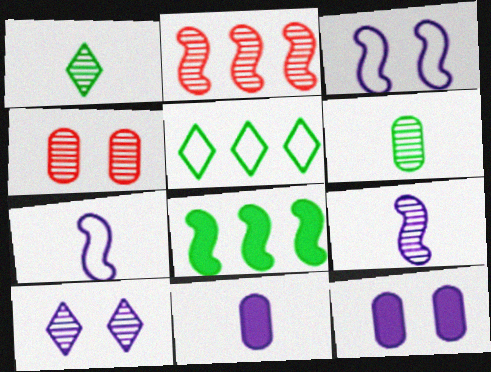[[2, 6, 10], 
[3, 10, 12]]